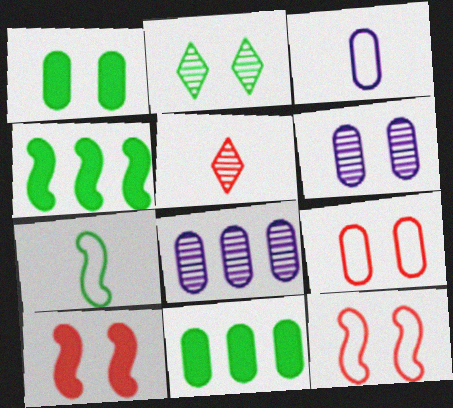[[1, 6, 9], 
[2, 7, 11]]